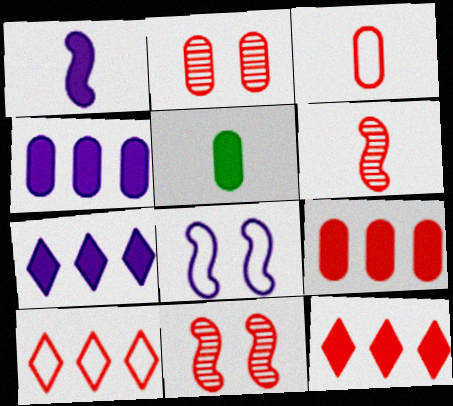[[2, 3, 9], 
[3, 11, 12]]